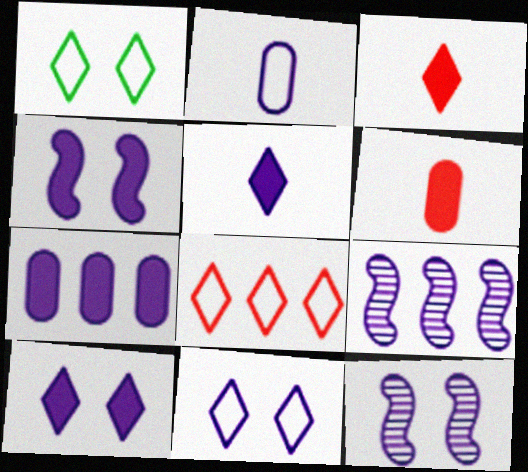[[1, 6, 9], 
[2, 9, 10], 
[4, 5, 7]]